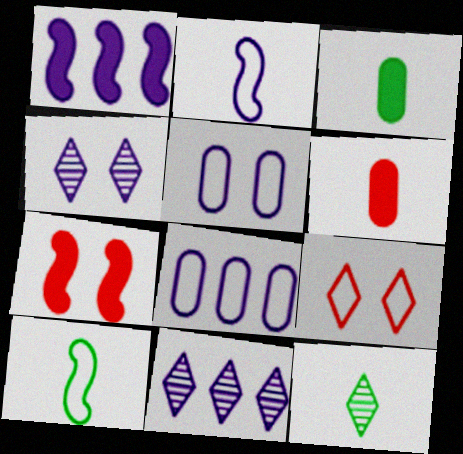[[1, 8, 11], 
[2, 6, 12], 
[3, 10, 12], 
[7, 8, 12], 
[8, 9, 10]]